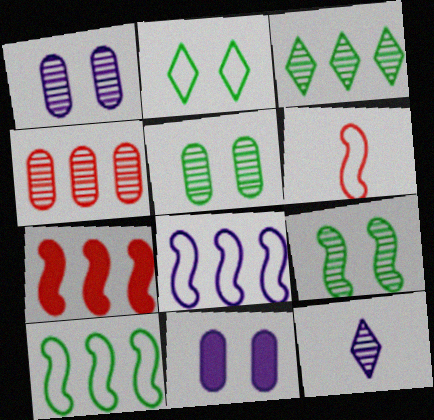[[3, 6, 11], 
[4, 9, 12], 
[8, 11, 12]]